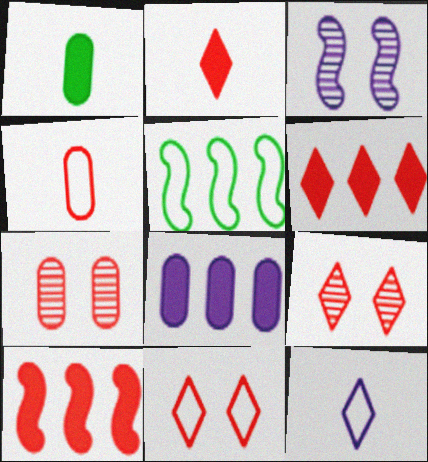[[3, 8, 12], 
[4, 9, 10]]